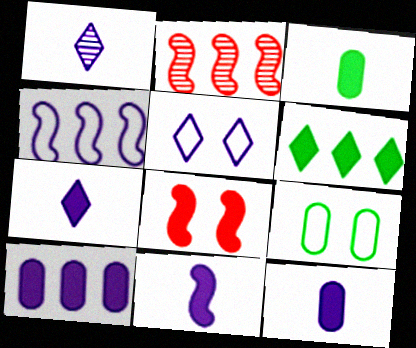[[2, 3, 5], 
[2, 7, 9], 
[6, 8, 12], 
[7, 11, 12]]